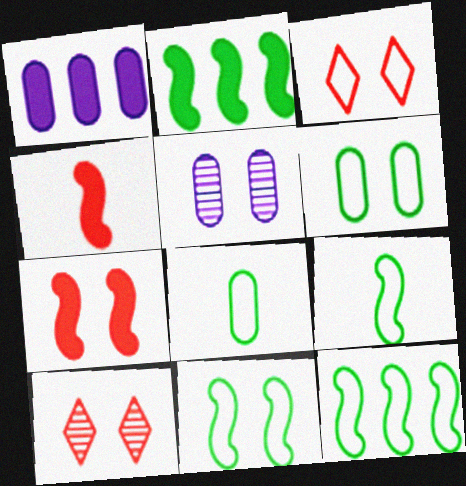[[1, 9, 10], 
[9, 11, 12]]